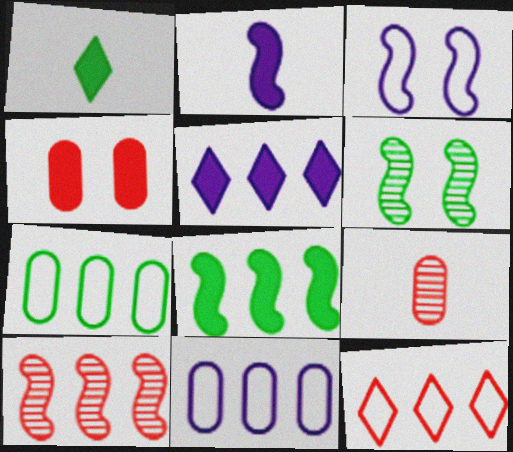[[1, 6, 7], 
[5, 7, 10]]